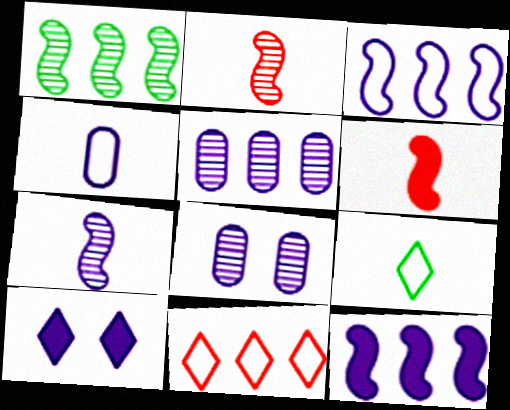[]